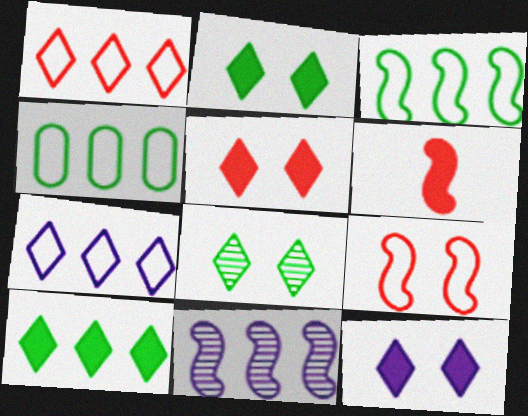[[2, 5, 12]]